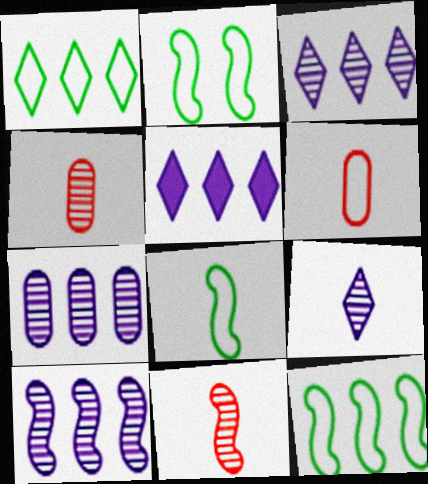[[2, 4, 5], 
[2, 8, 12], 
[3, 7, 10]]